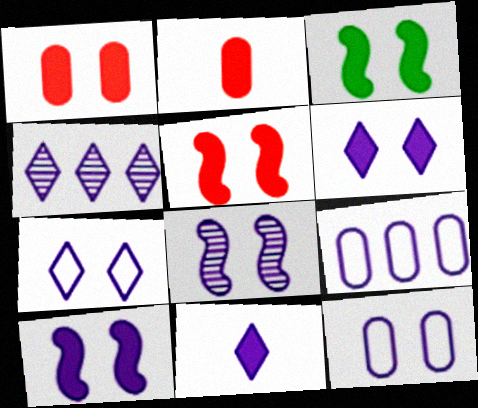[[1, 3, 6], 
[3, 5, 10], 
[4, 7, 11], 
[6, 8, 12], 
[8, 9, 11]]